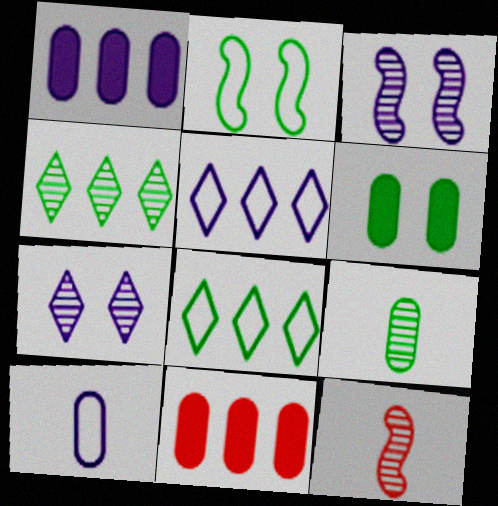[[5, 6, 12]]